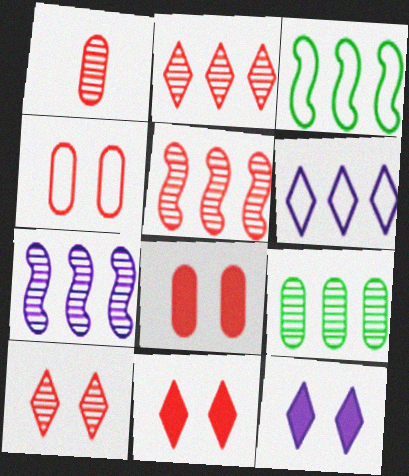[[1, 3, 12], 
[1, 5, 10], 
[2, 7, 9]]